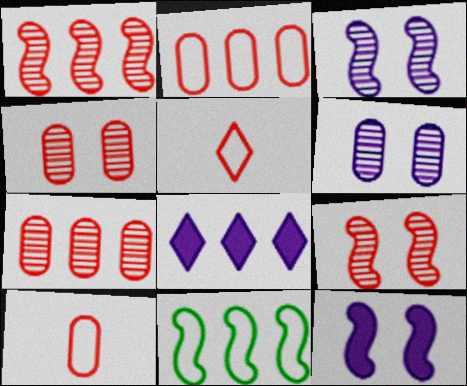[[7, 8, 11]]